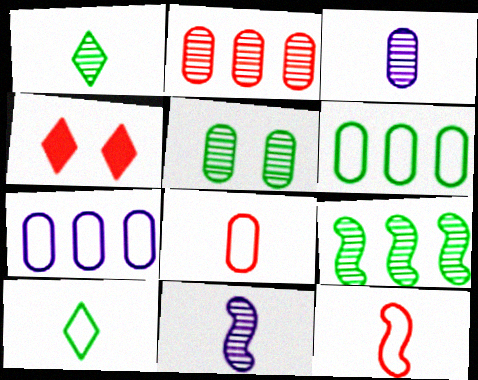[[1, 5, 9], 
[2, 3, 5], 
[2, 4, 12], 
[4, 6, 11]]